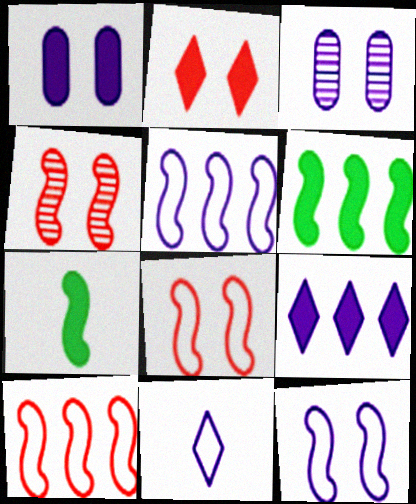[[4, 5, 7]]